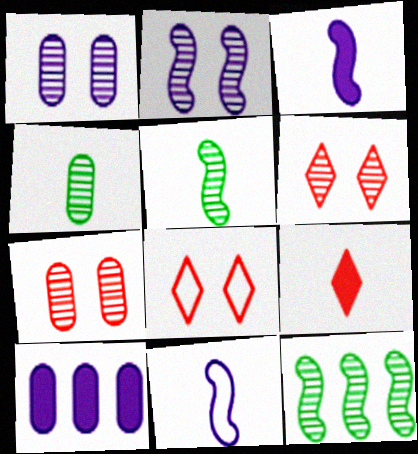[[4, 9, 11], 
[5, 8, 10]]